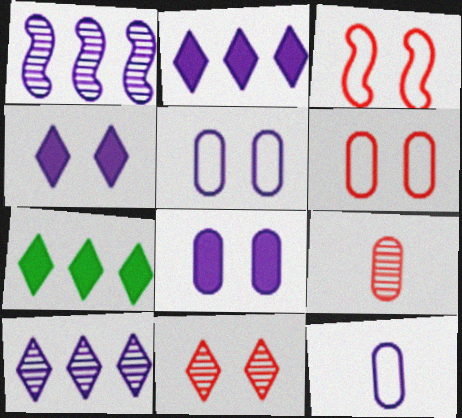[[1, 4, 12]]